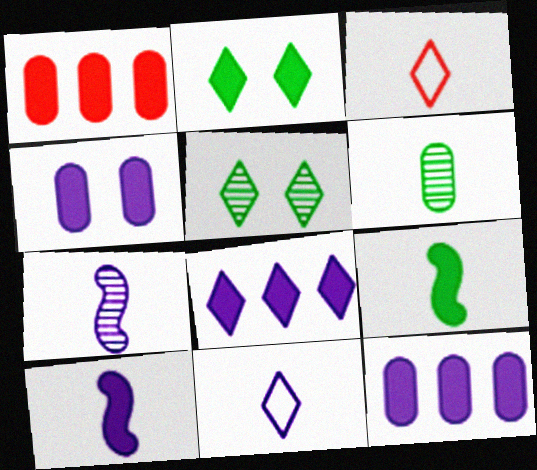[[1, 2, 10], 
[3, 5, 8], 
[3, 6, 10], 
[4, 8, 10]]